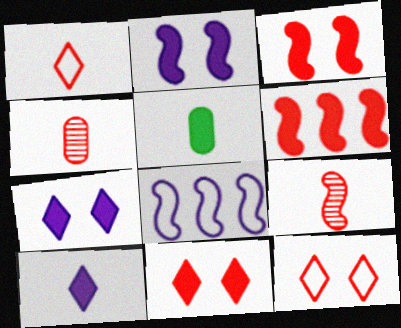[[4, 6, 12], 
[5, 6, 7]]